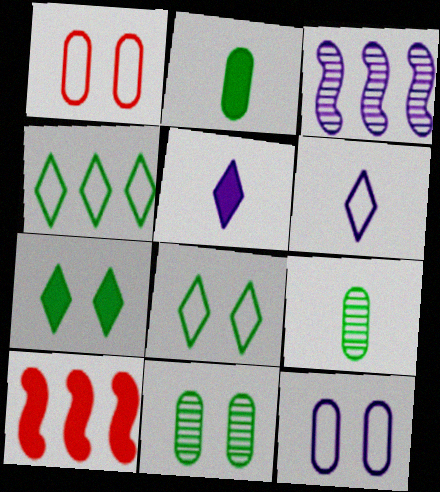[[3, 5, 12], 
[6, 10, 11]]